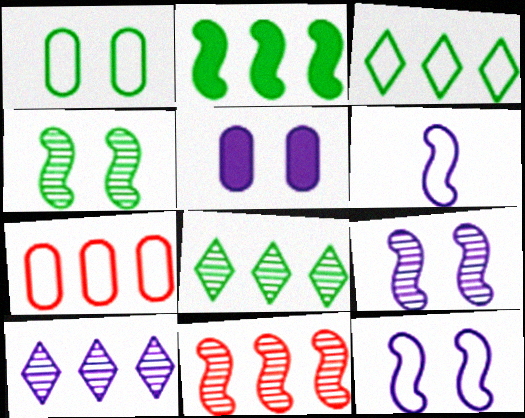[[2, 7, 10], 
[5, 6, 10]]